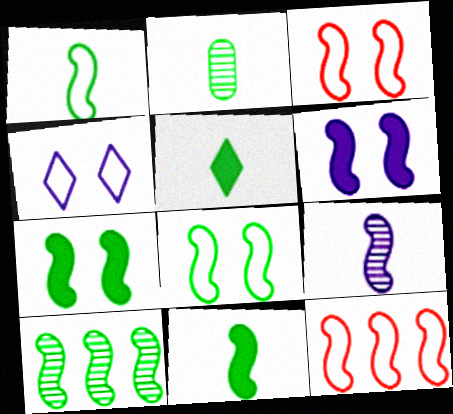[[1, 2, 5], 
[1, 7, 10], 
[7, 9, 12], 
[8, 10, 11]]